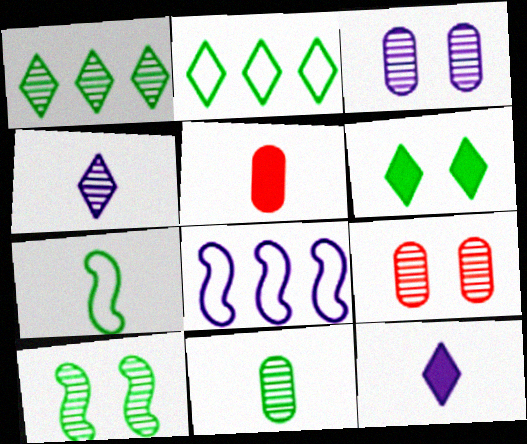[[1, 10, 11], 
[3, 8, 12], 
[4, 5, 7]]